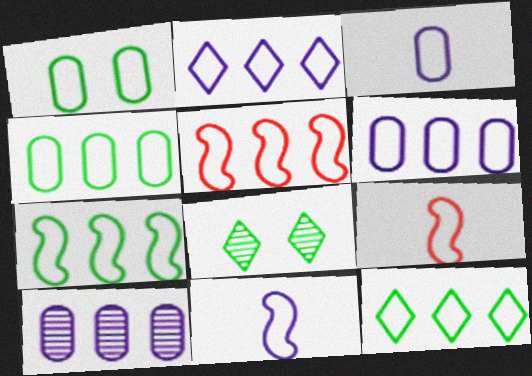[[1, 2, 9], 
[2, 4, 5], 
[4, 7, 12], 
[5, 6, 12]]